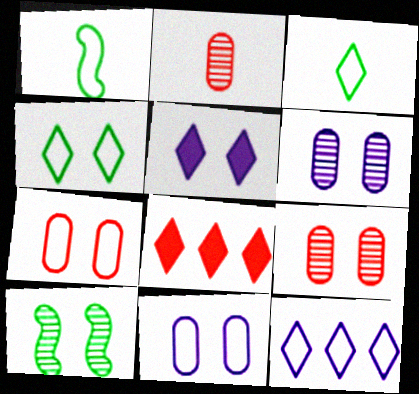[[1, 6, 8], 
[1, 7, 12], 
[5, 7, 10]]